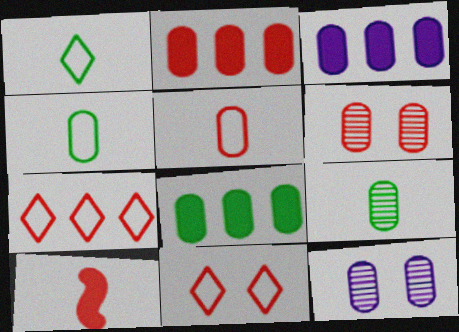[[2, 3, 8], 
[2, 4, 12], 
[2, 5, 6], 
[3, 4, 6], 
[5, 8, 12], 
[6, 7, 10]]